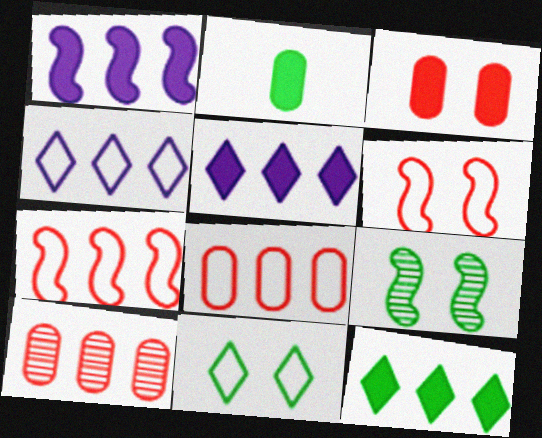[]